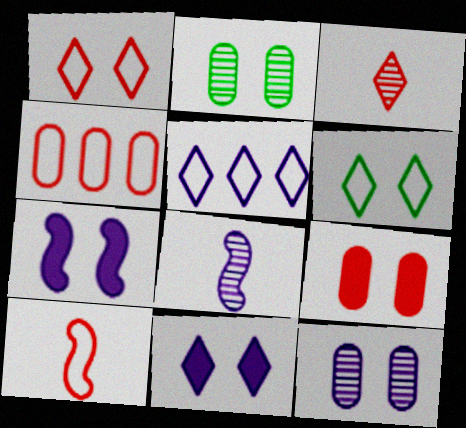[[1, 2, 7], 
[1, 4, 10]]